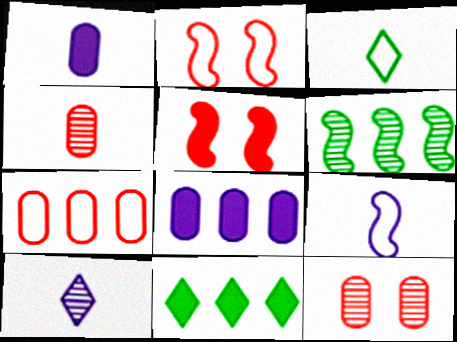[[1, 5, 11], 
[1, 9, 10], 
[5, 6, 9], 
[6, 10, 12], 
[9, 11, 12]]